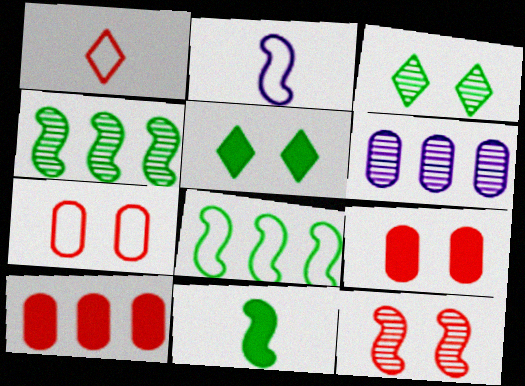[[1, 10, 12], 
[2, 3, 10]]